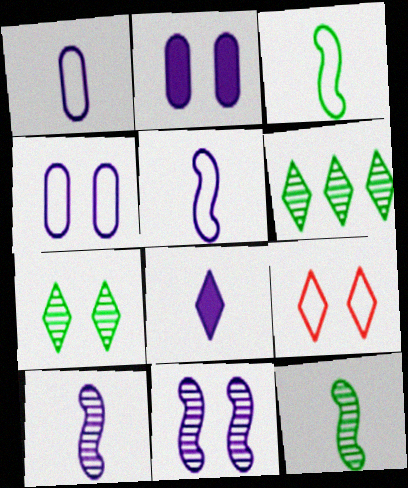[[1, 8, 10], 
[6, 8, 9]]